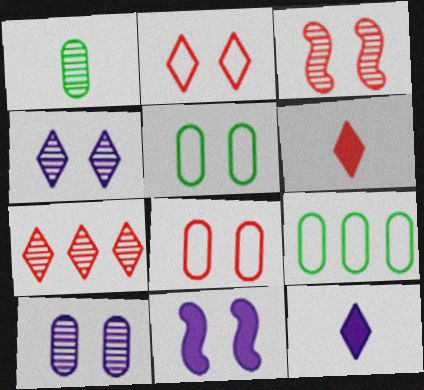[[2, 6, 7], 
[3, 9, 12]]